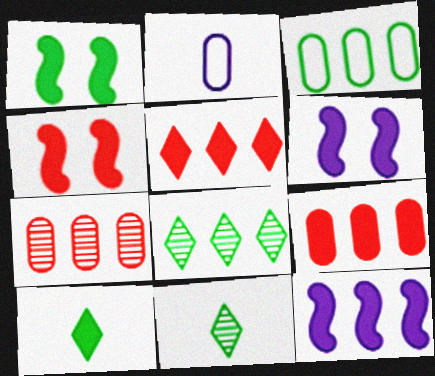[[1, 3, 11], 
[1, 4, 6], 
[2, 4, 8], 
[6, 9, 10]]